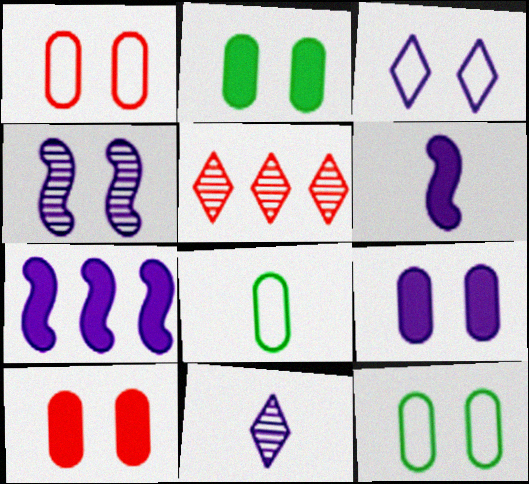[[2, 9, 10], 
[3, 4, 9], 
[5, 6, 12]]